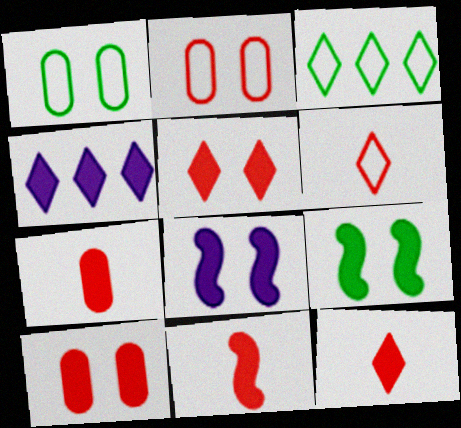[[4, 7, 9], 
[7, 11, 12]]